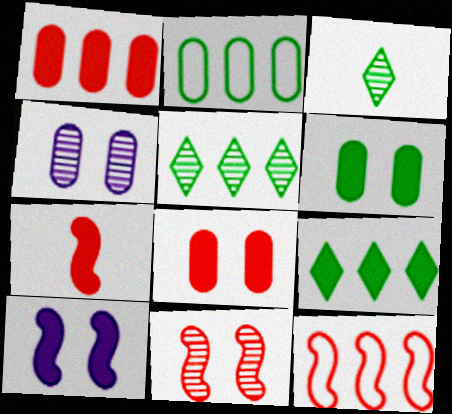[[7, 11, 12]]